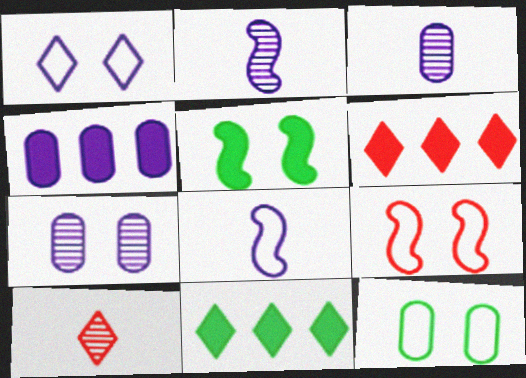[[1, 2, 4], 
[1, 9, 12], 
[1, 10, 11], 
[2, 6, 12], 
[3, 9, 11]]